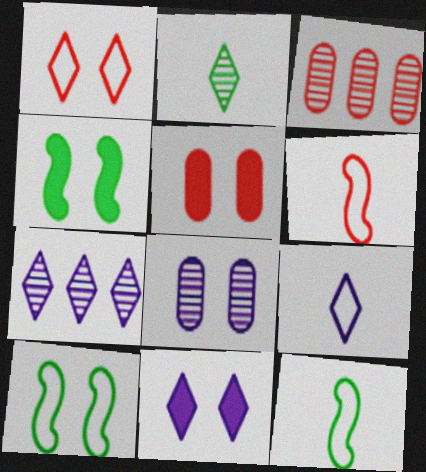[[1, 4, 8], 
[3, 4, 9], 
[3, 11, 12], 
[4, 5, 11], 
[5, 7, 12], 
[7, 9, 11]]